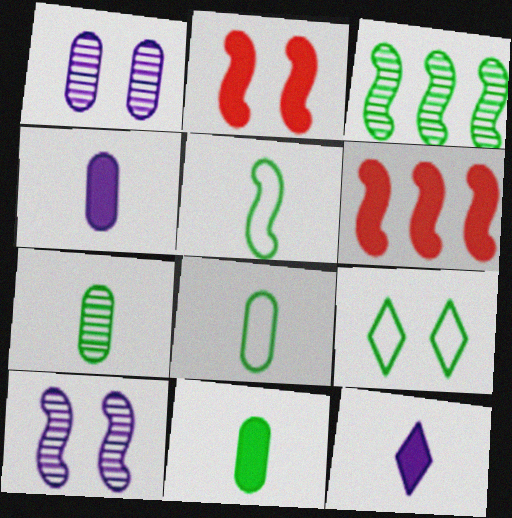[[1, 2, 9], 
[3, 9, 11], 
[5, 6, 10], 
[7, 8, 11]]